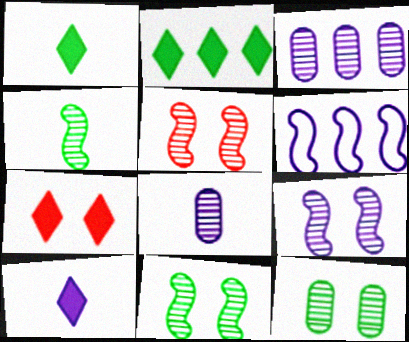[[2, 7, 10], 
[5, 9, 11]]